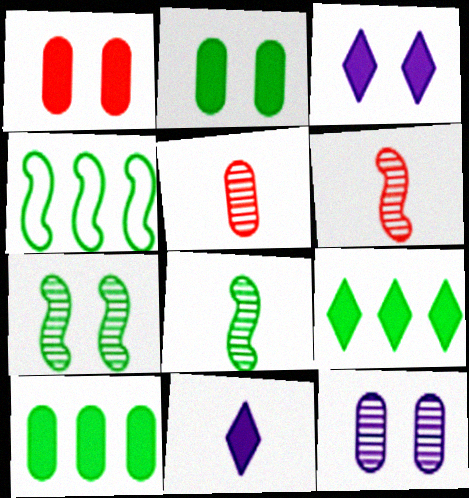[[3, 4, 5]]